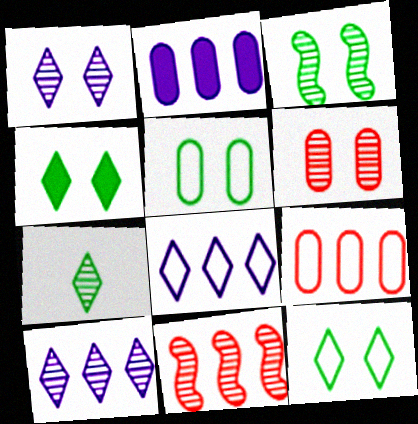[[1, 3, 6], 
[3, 4, 5]]